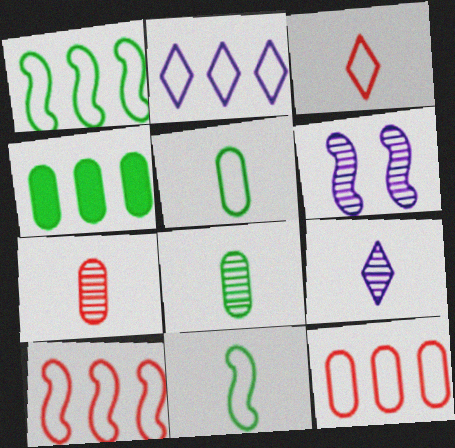[[1, 2, 12], 
[3, 4, 6]]